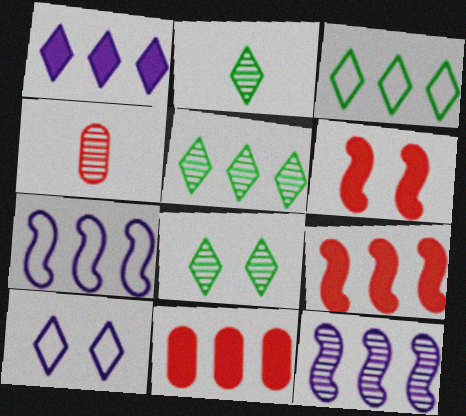[[2, 5, 8], 
[3, 11, 12], 
[4, 8, 12], 
[5, 7, 11]]